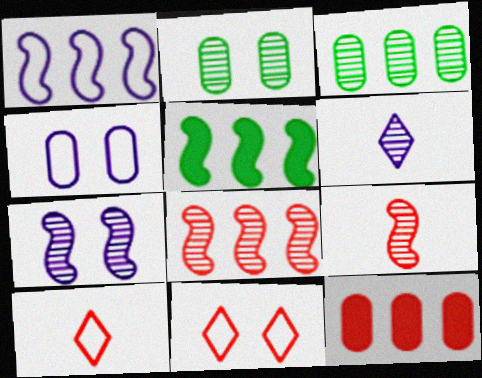[[1, 5, 8], 
[2, 6, 8], 
[9, 11, 12]]